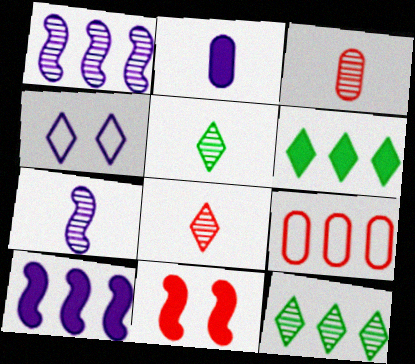[[1, 2, 4], 
[1, 6, 9], 
[2, 6, 11], 
[3, 5, 7], 
[4, 6, 8], 
[8, 9, 11], 
[9, 10, 12]]